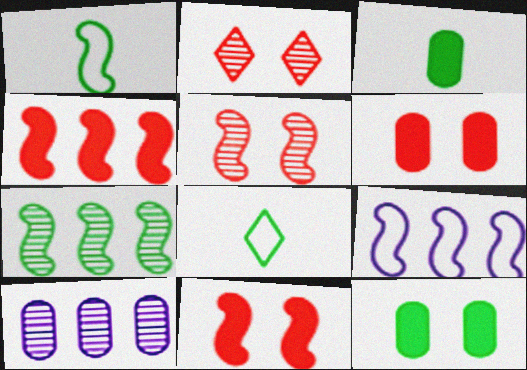[[2, 3, 9], 
[4, 7, 9], 
[7, 8, 12], 
[8, 10, 11]]